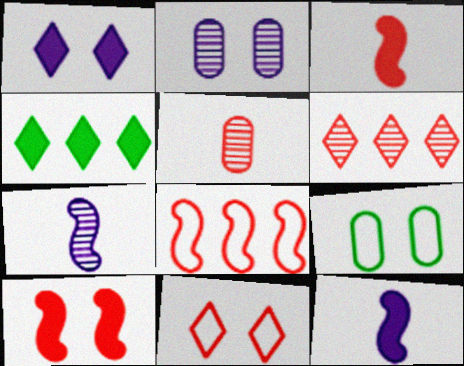[[6, 9, 12]]